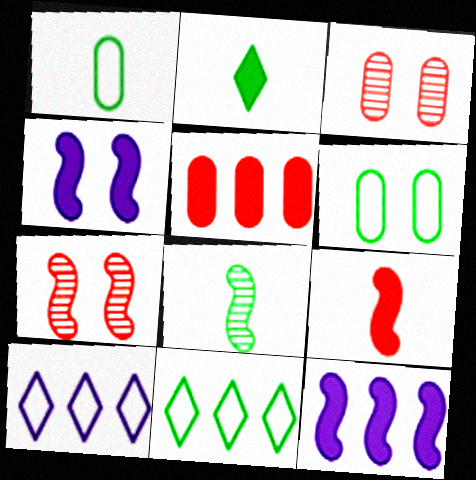[[1, 2, 8], 
[2, 4, 5]]